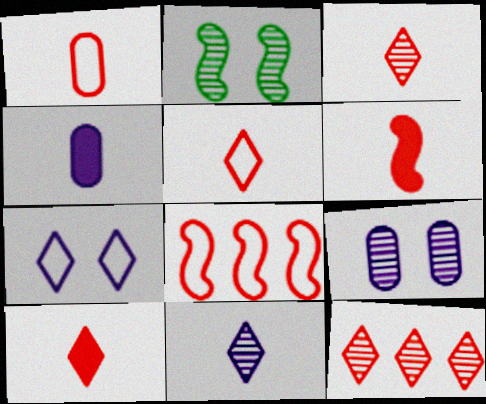[[1, 3, 6], 
[3, 5, 10]]